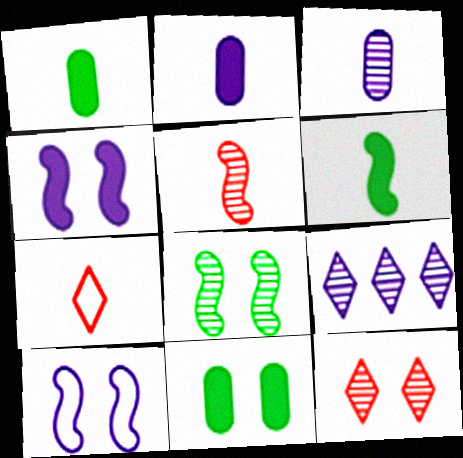[[2, 9, 10], 
[3, 6, 7], 
[10, 11, 12]]